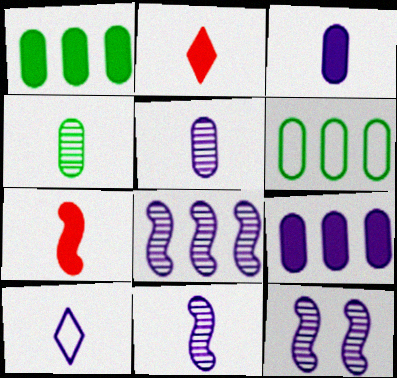[[2, 6, 12], 
[3, 10, 11], 
[4, 7, 10], 
[8, 11, 12], 
[9, 10, 12]]